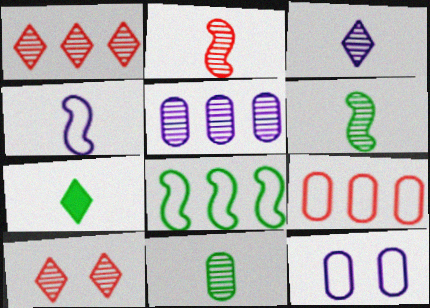[[2, 3, 11], 
[5, 6, 10]]